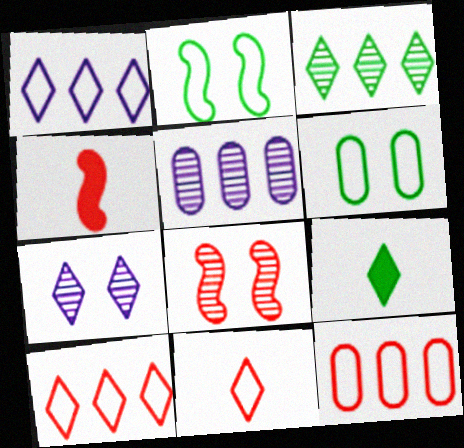[[7, 9, 10]]